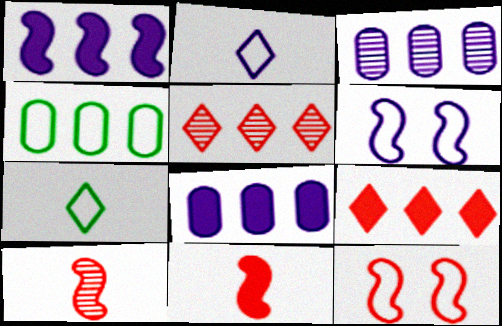[[1, 4, 5], 
[2, 4, 12]]